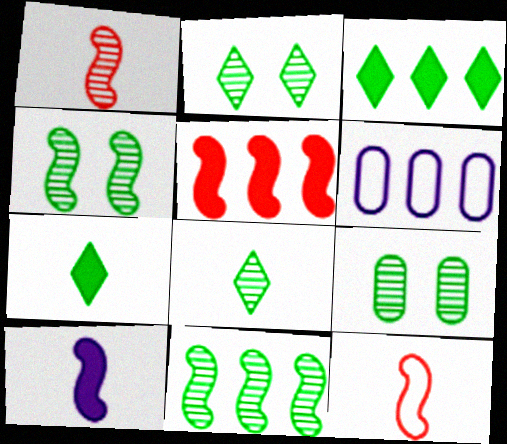[[2, 4, 9], 
[8, 9, 11]]